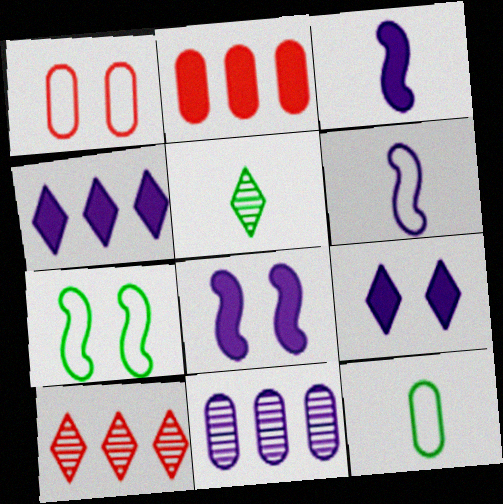[[6, 9, 11], 
[8, 10, 12]]